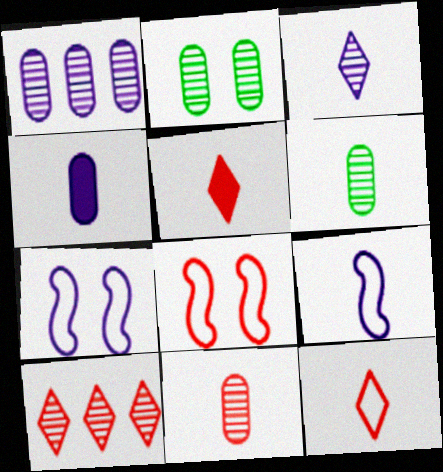[[1, 2, 11], 
[3, 4, 9], 
[5, 6, 9]]